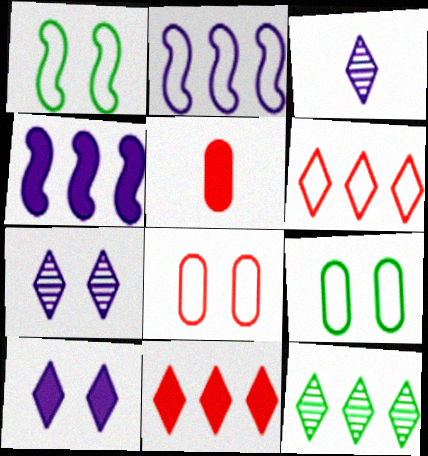[]